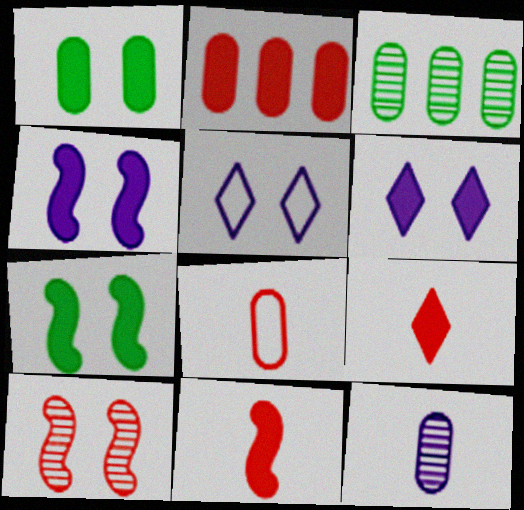[[1, 5, 10], 
[3, 5, 11]]